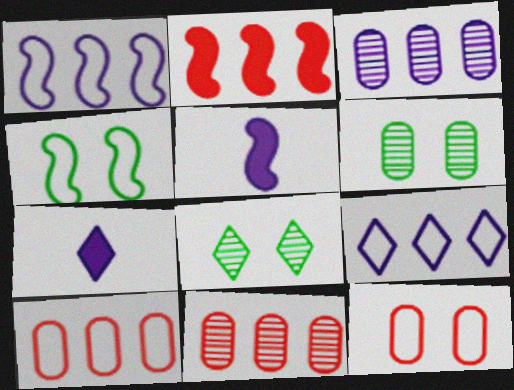[[4, 7, 11], 
[5, 8, 10]]